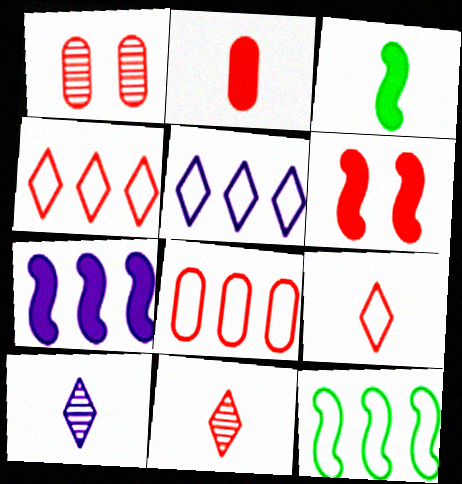[[1, 2, 8], 
[1, 3, 5], 
[3, 6, 7], 
[5, 8, 12], 
[6, 8, 11]]